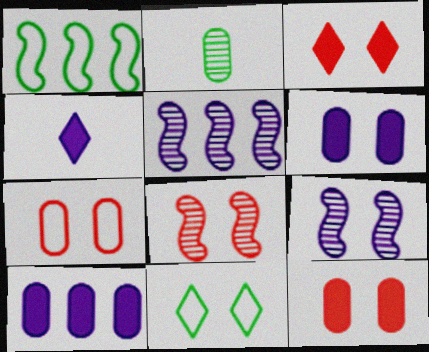[[2, 7, 10], 
[3, 7, 8], 
[6, 8, 11], 
[9, 11, 12]]